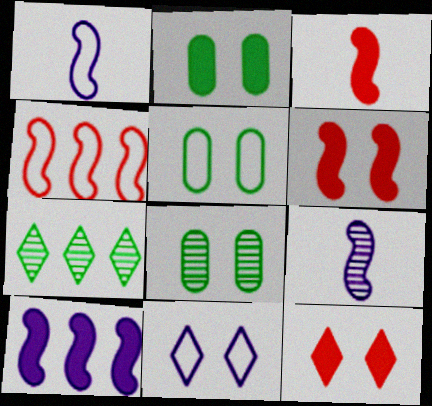[[2, 5, 8], 
[6, 8, 11]]